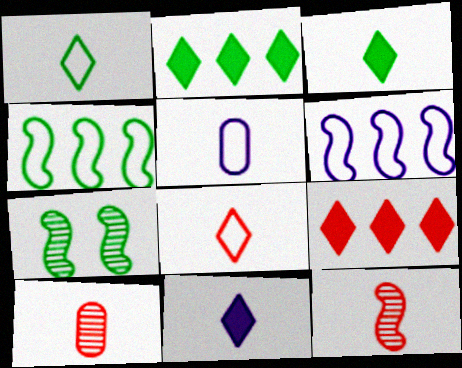[[3, 5, 12], 
[5, 7, 9]]